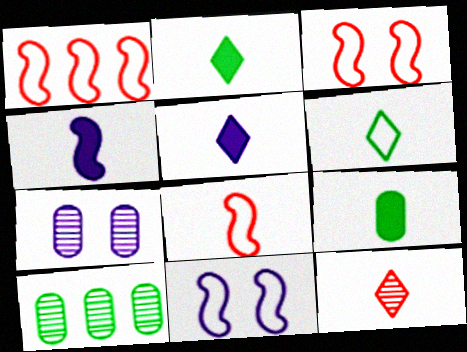[[1, 2, 7], 
[1, 3, 8], 
[3, 5, 10], 
[5, 6, 12]]